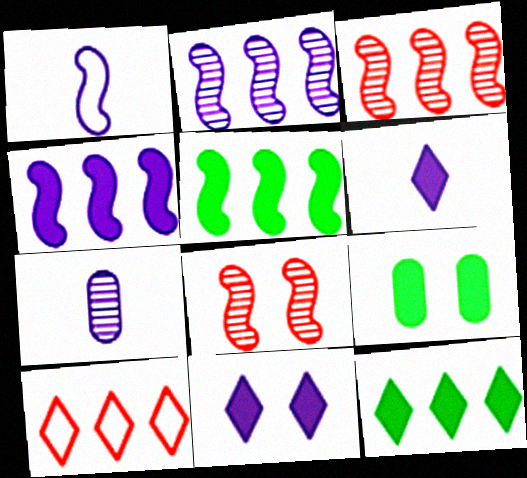[[1, 5, 8], 
[1, 6, 7]]